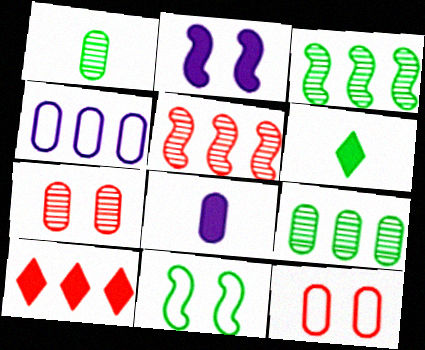[[3, 4, 10], 
[6, 9, 11], 
[8, 9, 12]]